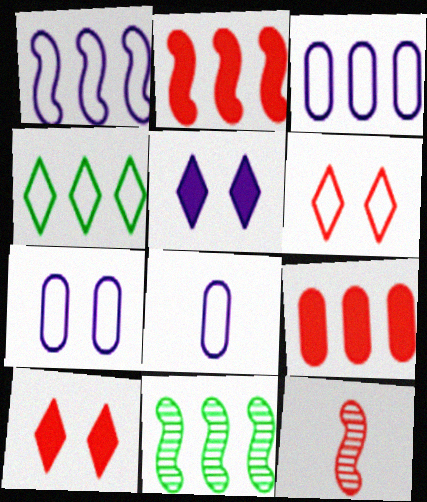[[1, 2, 11], 
[3, 7, 8], 
[6, 9, 12], 
[8, 10, 11]]